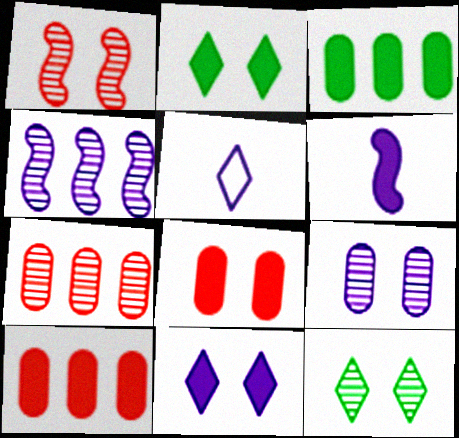[[1, 3, 5], 
[1, 9, 12], 
[2, 6, 10]]